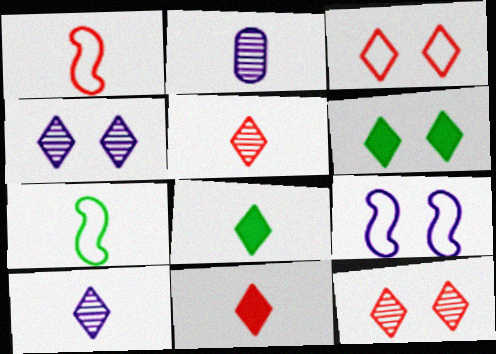[[1, 2, 8], 
[2, 7, 11], 
[3, 4, 6]]